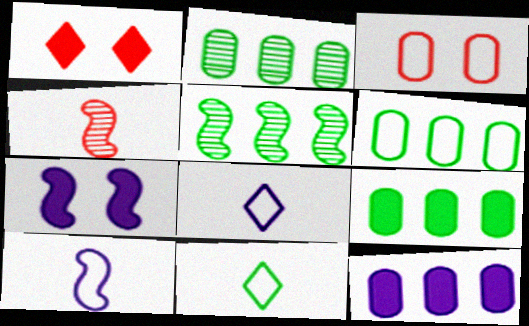[[1, 2, 10], 
[2, 6, 9]]